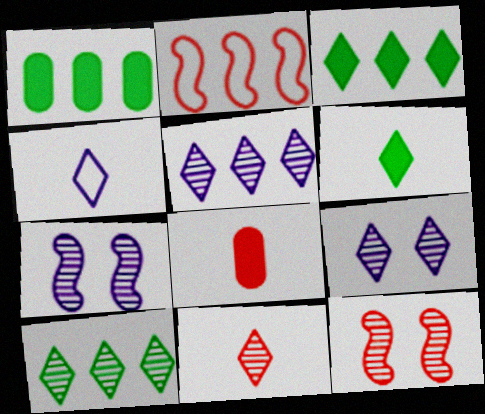[[1, 2, 5], 
[1, 4, 12], 
[4, 6, 11], 
[9, 10, 11]]